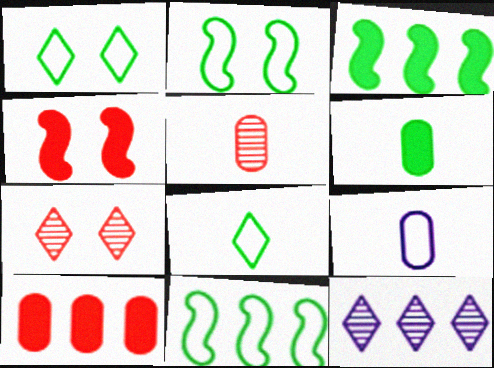[[3, 7, 9], 
[5, 6, 9], 
[10, 11, 12]]